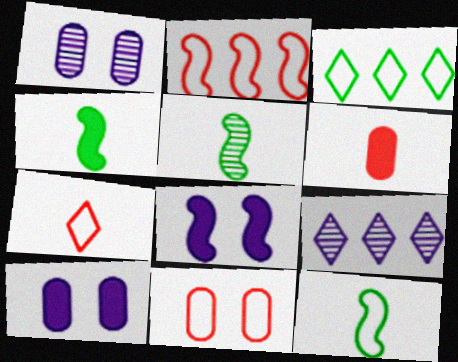[[2, 5, 8], 
[2, 7, 11], 
[4, 5, 12], 
[4, 9, 11]]